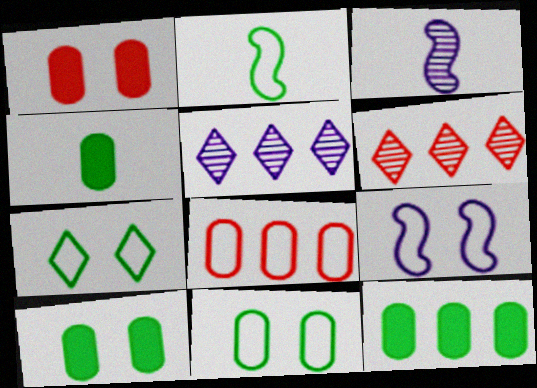[[1, 2, 5], 
[4, 6, 9], 
[4, 10, 12]]